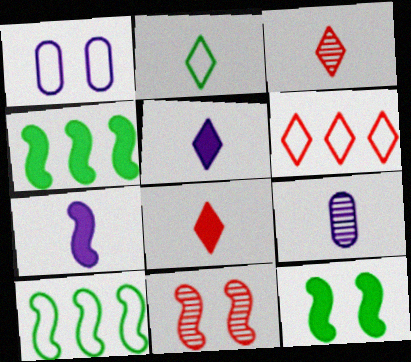[[1, 3, 4], 
[2, 3, 5], 
[6, 9, 12], 
[7, 10, 11]]